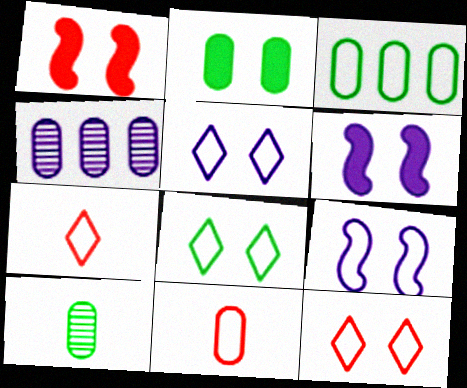[[2, 3, 10], 
[2, 4, 11], 
[3, 7, 9], 
[5, 8, 12]]